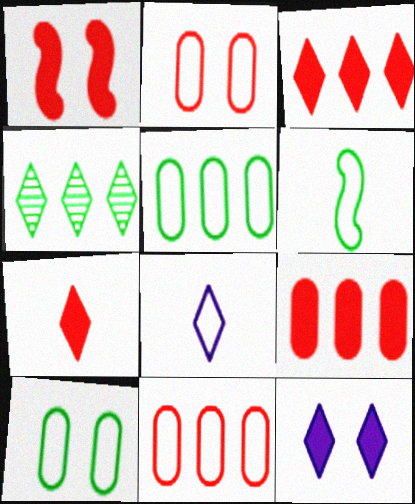[[1, 7, 9]]